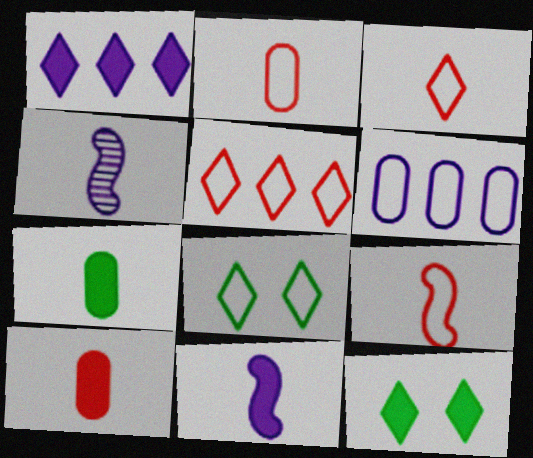[[2, 3, 9], 
[3, 4, 7], 
[6, 8, 9]]